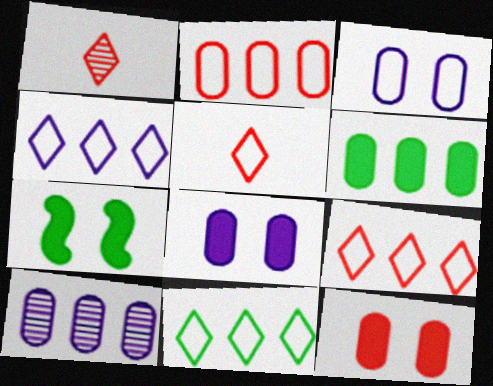[[2, 6, 10], 
[4, 9, 11], 
[5, 7, 10]]